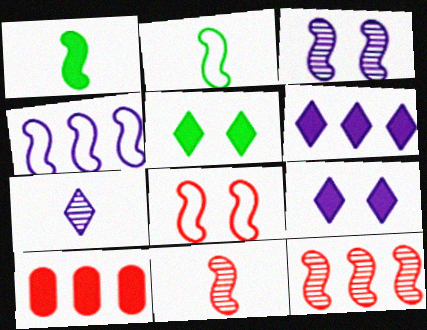[[1, 9, 10], 
[2, 4, 8]]